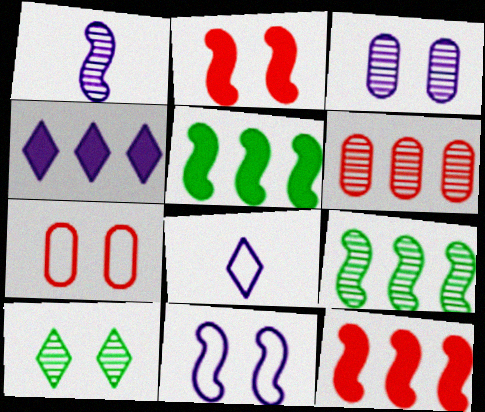[[1, 6, 10]]